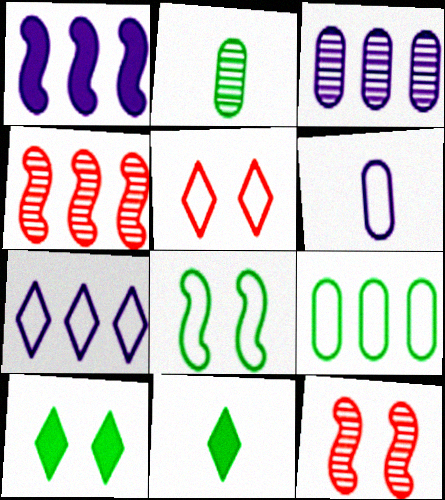[[1, 2, 5], 
[1, 3, 7], 
[4, 6, 10]]